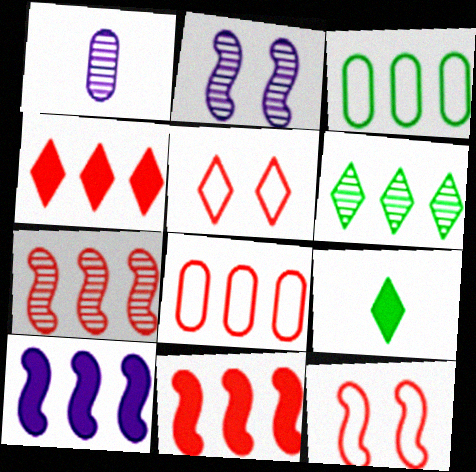[[2, 8, 9], 
[4, 7, 8], 
[6, 8, 10]]